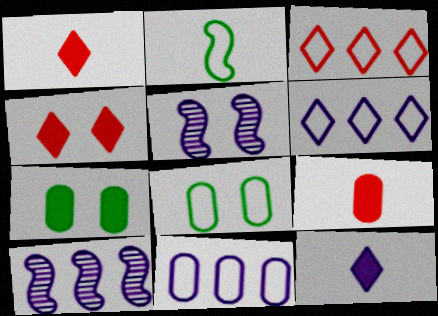[[1, 8, 10], 
[4, 5, 8], 
[5, 11, 12]]